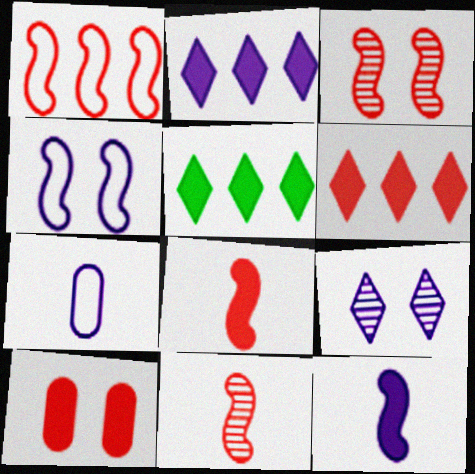[[1, 3, 8], 
[2, 5, 6], 
[3, 5, 7], 
[5, 10, 12], 
[6, 8, 10]]